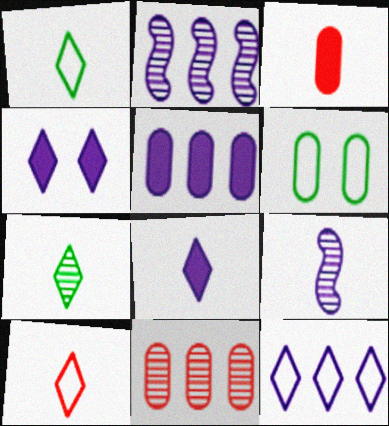[[1, 3, 9], 
[2, 5, 12], 
[7, 8, 10]]